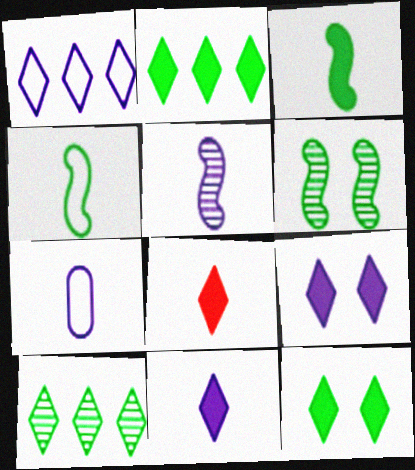[[2, 8, 9], 
[5, 7, 11]]